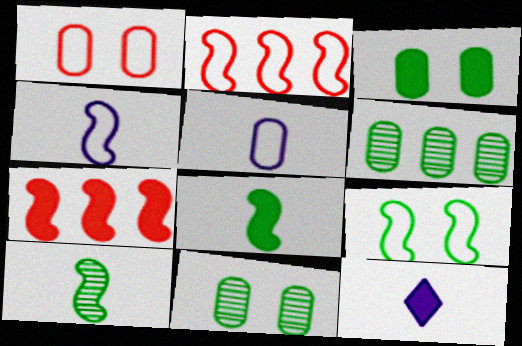[[2, 4, 9], 
[2, 11, 12], 
[3, 7, 12]]